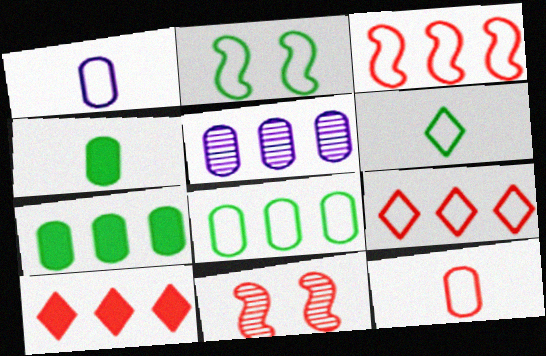[[1, 2, 9], 
[2, 6, 8], 
[10, 11, 12]]